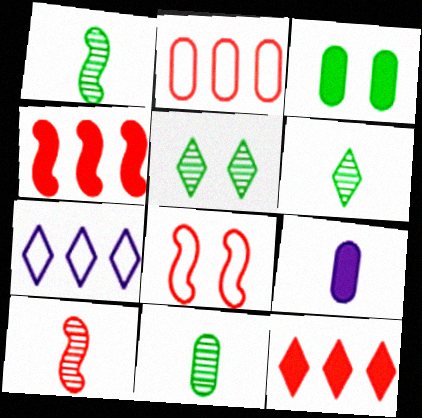[[1, 6, 11], 
[3, 7, 10], 
[4, 8, 10]]